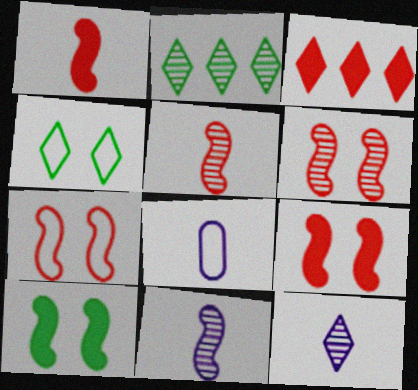[[2, 8, 9], 
[3, 4, 12], 
[6, 7, 9]]